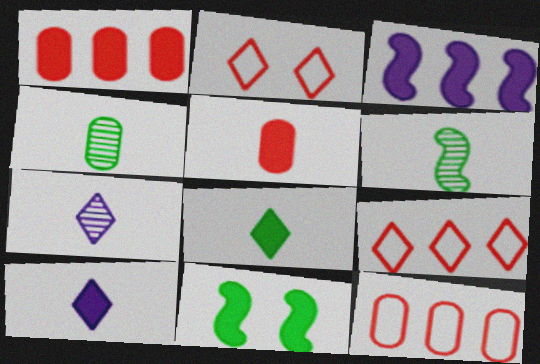[[1, 10, 11], 
[2, 3, 4], 
[7, 11, 12]]